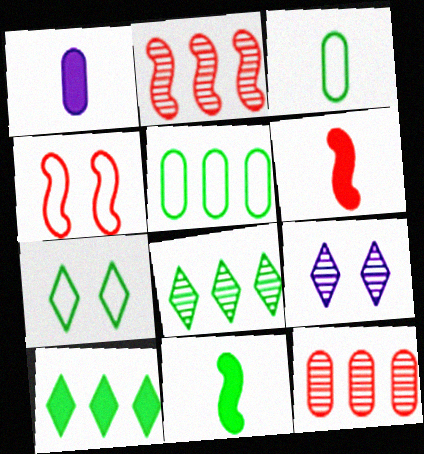[[1, 2, 7], 
[1, 4, 8], 
[2, 4, 6], 
[5, 6, 9]]